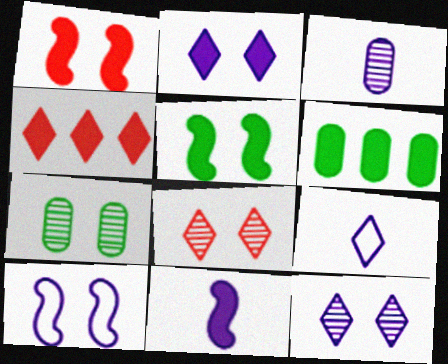[[3, 9, 11]]